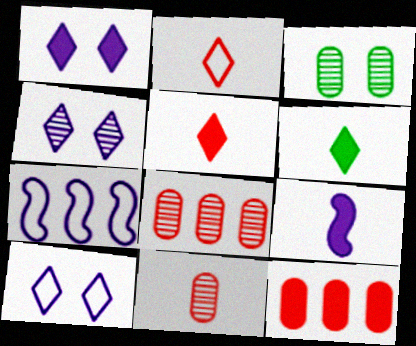[[1, 4, 10], 
[3, 5, 7]]